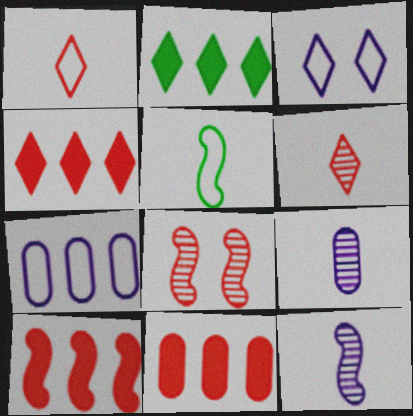[[1, 8, 11], 
[2, 3, 6], 
[4, 10, 11]]